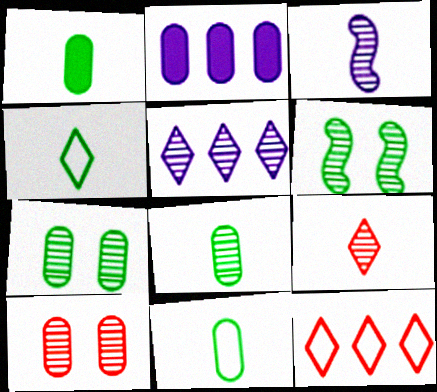[[1, 8, 11], 
[2, 10, 11], 
[3, 8, 9]]